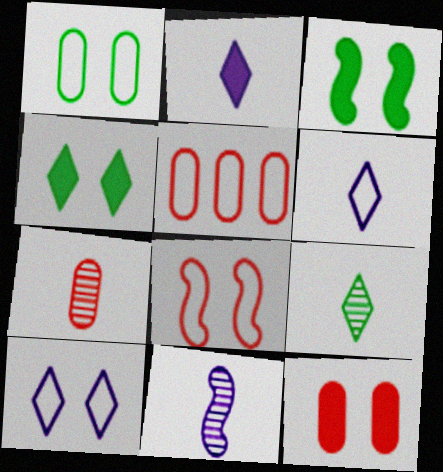[[1, 8, 10], 
[4, 5, 11], 
[5, 7, 12], 
[7, 9, 11]]